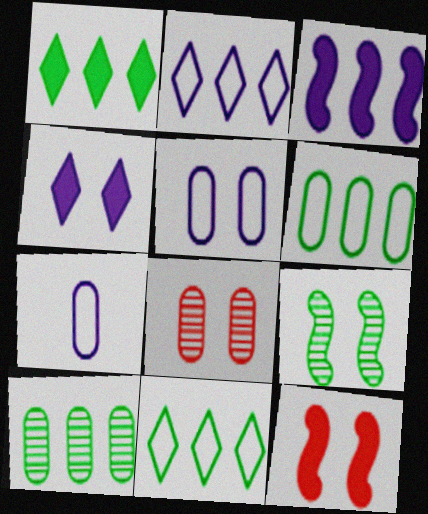[]